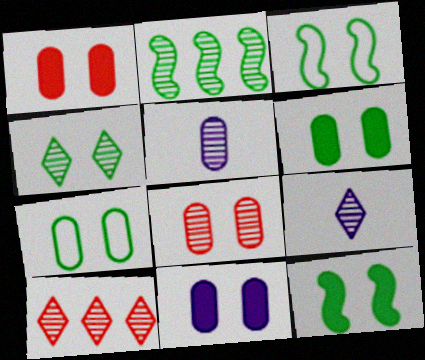[[1, 6, 11], 
[2, 8, 9], 
[3, 4, 6], 
[4, 7, 12], 
[4, 9, 10], 
[7, 8, 11]]